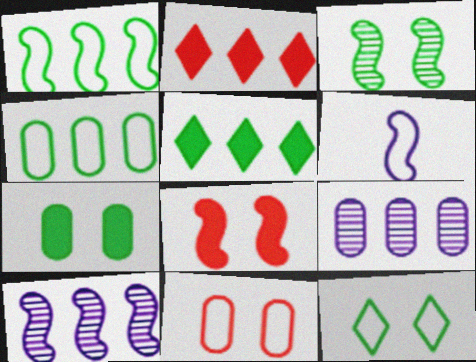[[1, 2, 9], 
[2, 4, 10], 
[3, 7, 12]]